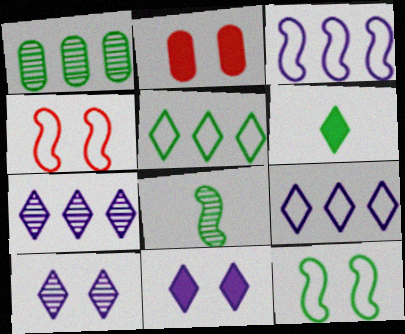[[1, 6, 12], 
[2, 8, 9], 
[2, 10, 12]]